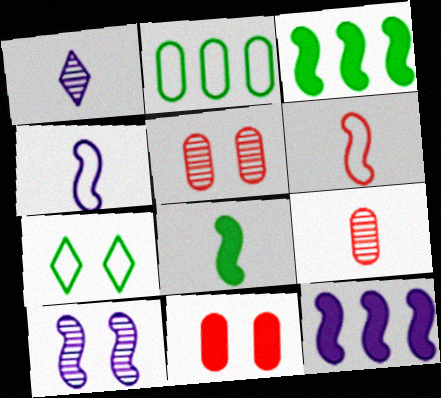[[3, 6, 10], 
[4, 10, 12], 
[7, 9, 12], 
[7, 10, 11]]